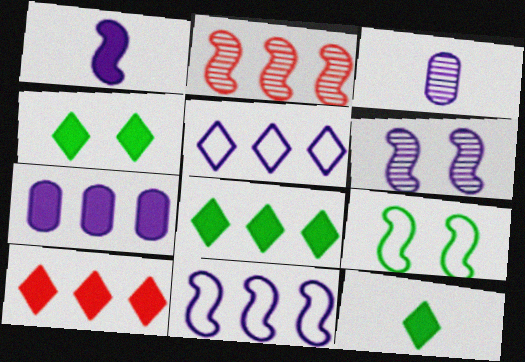[[1, 2, 9], 
[1, 6, 11], 
[3, 9, 10], 
[4, 8, 12]]